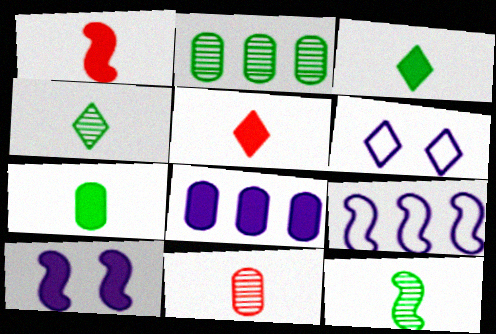[[1, 2, 6]]